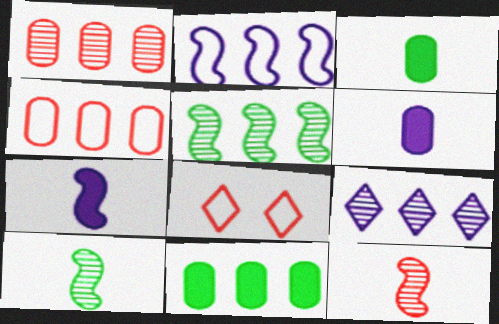[[1, 5, 9], 
[5, 6, 8]]